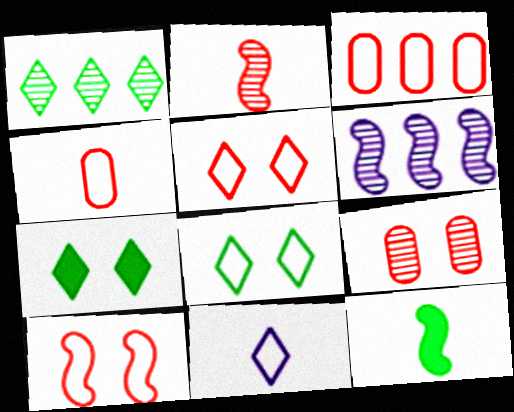[[4, 6, 7], 
[6, 10, 12]]